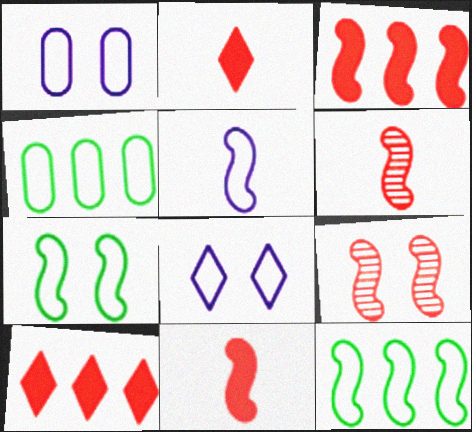[]